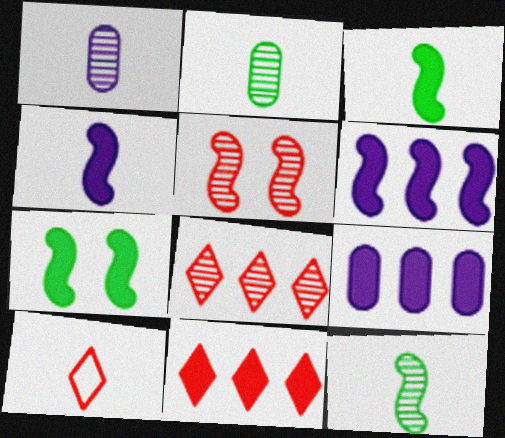[[1, 3, 10], 
[2, 4, 10]]